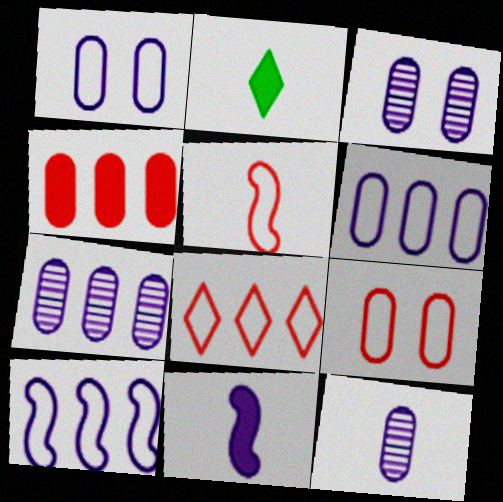[[2, 5, 12], 
[3, 7, 12], 
[5, 8, 9]]